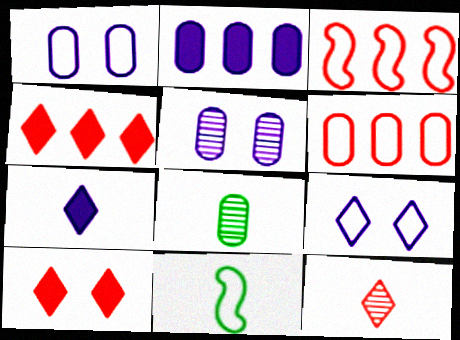[[4, 5, 11], 
[6, 9, 11]]